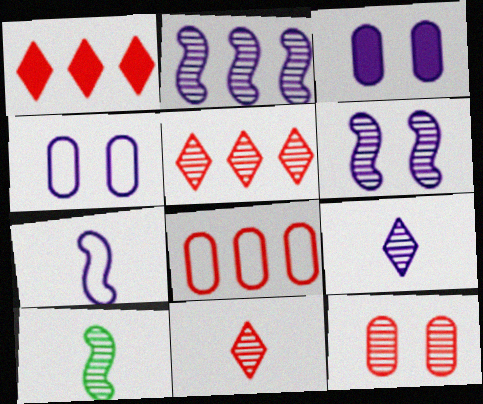[[1, 4, 10]]